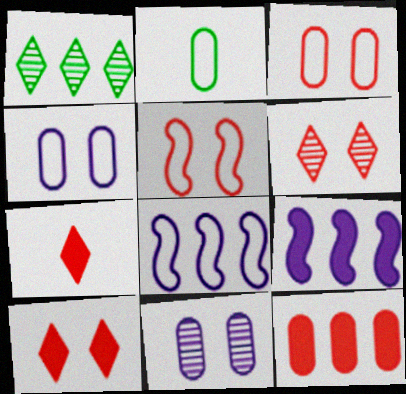[[1, 8, 12], 
[2, 6, 9], 
[2, 11, 12]]